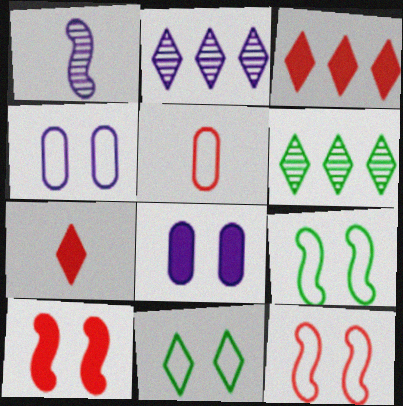[[2, 7, 11], 
[4, 11, 12]]